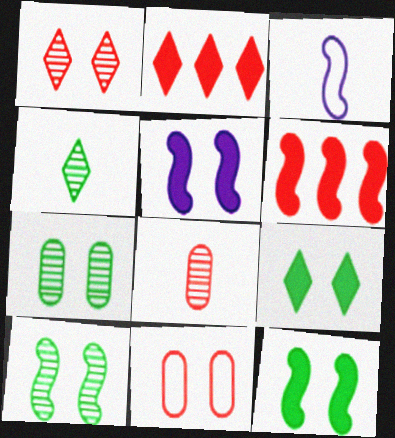[[2, 3, 7], 
[3, 6, 10]]